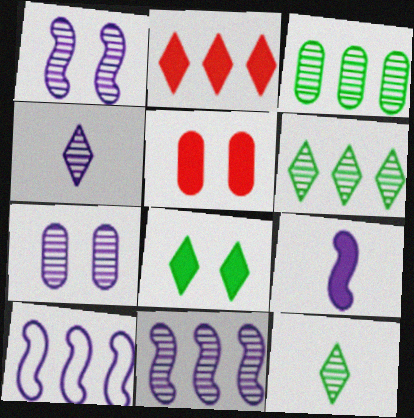[[1, 9, 10], 
[2, 3, 10], 
[4, 7, 11], 
[5, 10, 12]]